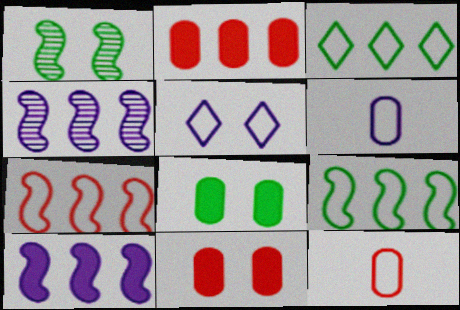[[1, 5, 11], 
[2, 3, 4], 
[5, 9, 12]]